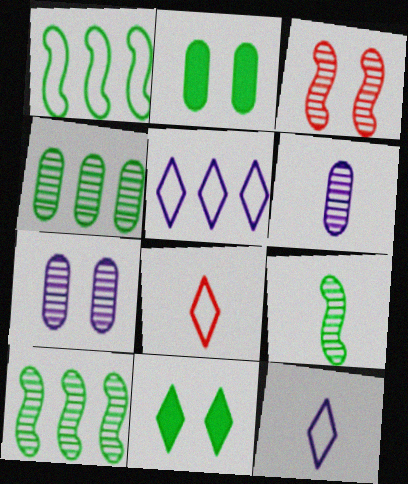[]